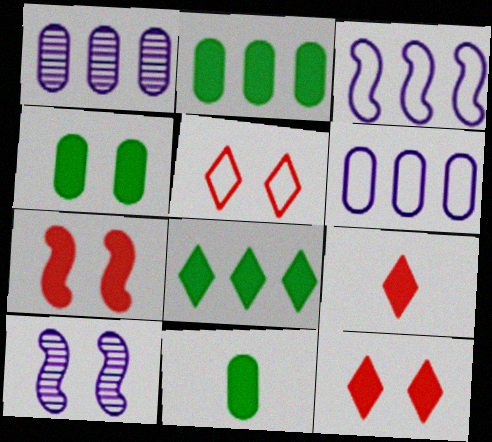[[2, 4, 11], 
[4, 5, 10]]